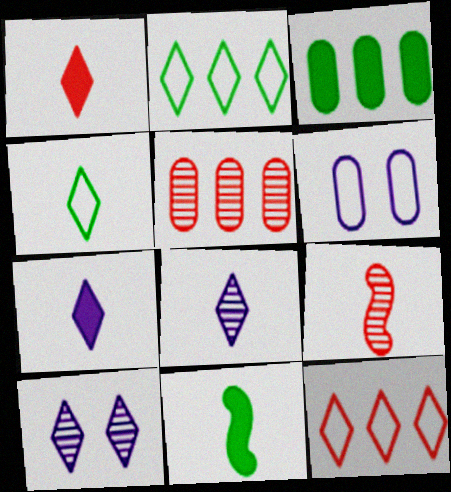[[1, 2, 10], 
[1, 4, 8]]